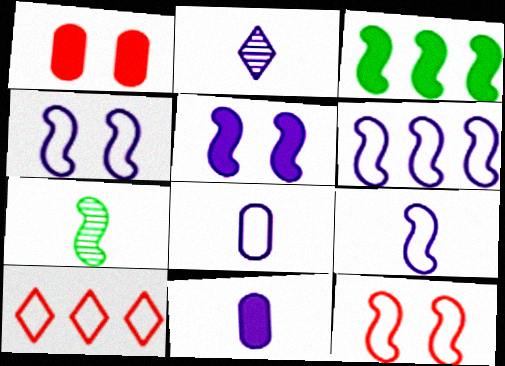[[2, 9, 11], 
[4, 6, 9]]